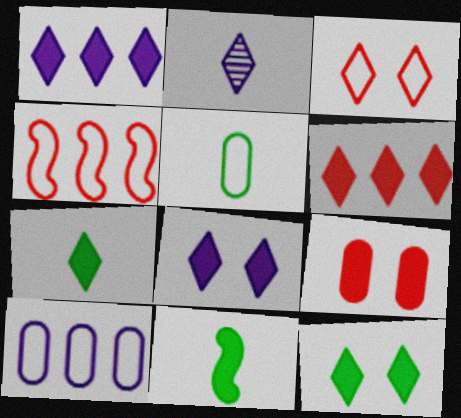[[1, 9, 11], 
[6, 7, 8]]